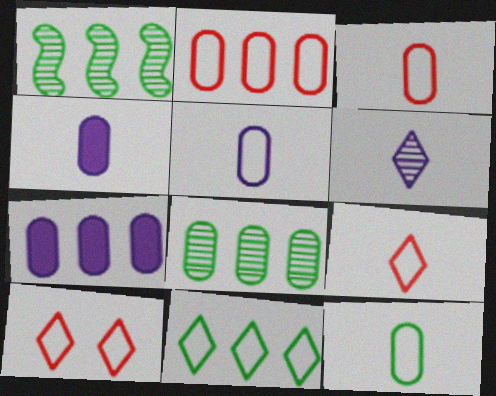[[1, 4, 10], 
[2, 7, 8], 
[3, 5, 12]]